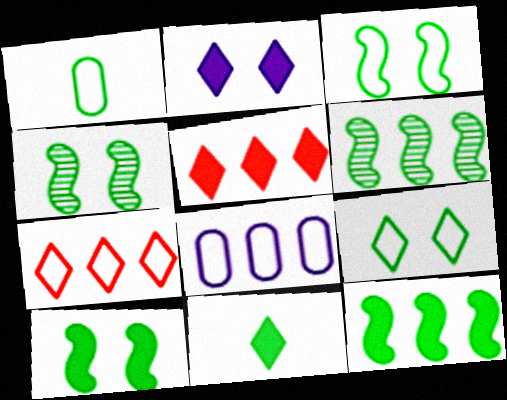[[2, 5, 11], 
[3, 4, 10], 
[5, 6, 8]]